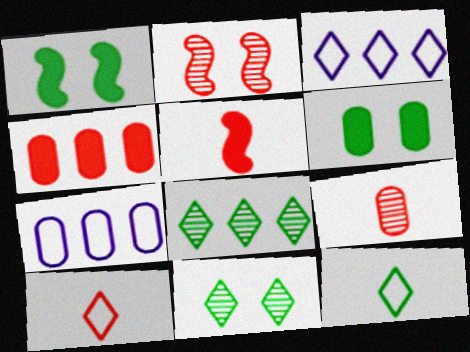[[1, 3, 9], 
[2, 4, 10], 
[5, 7, 11], 
[5, 9, 10], 
[6, 7, 9]]